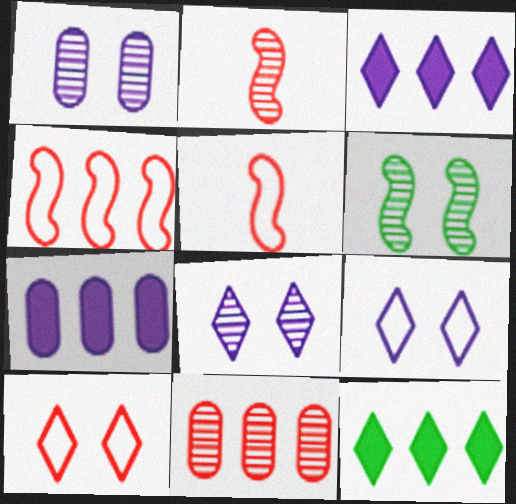[[1, 5, 12]]